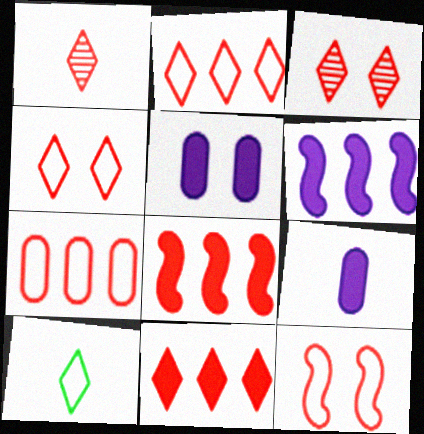[[1, 4, 11]]